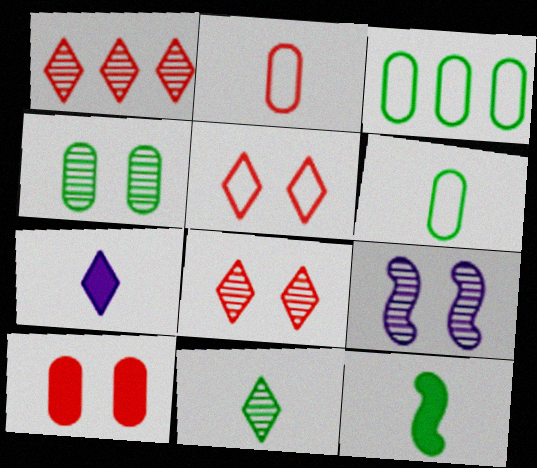[[4, 8, 9], 
[6, 11, 12]]